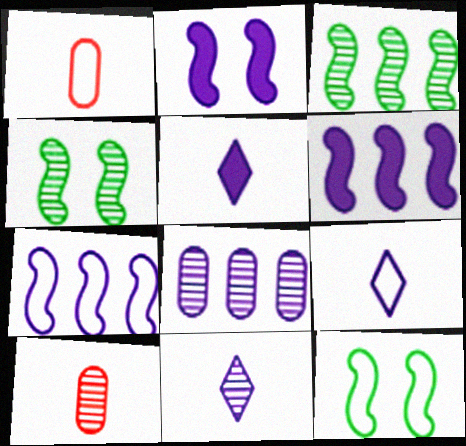[[2, 8, 9], 
[5, 9, 11]]